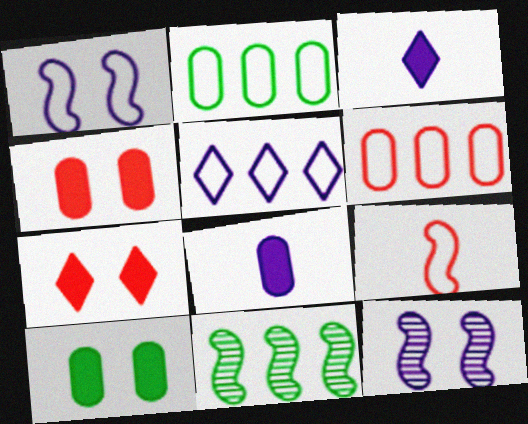[[5, 8, 12]]